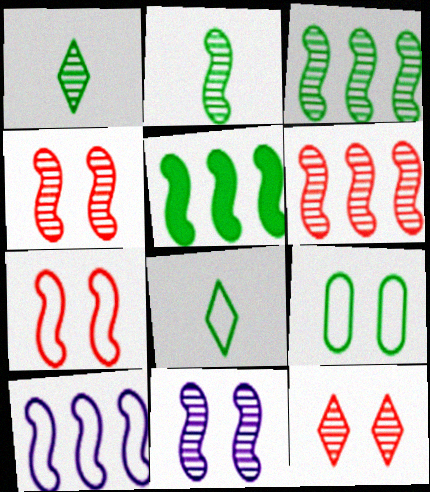[[1, 5, 9], 
[2, 6, 11], 
[5, 6, 10]]